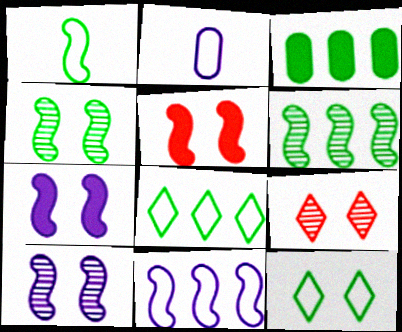[[3, 6, 8]]